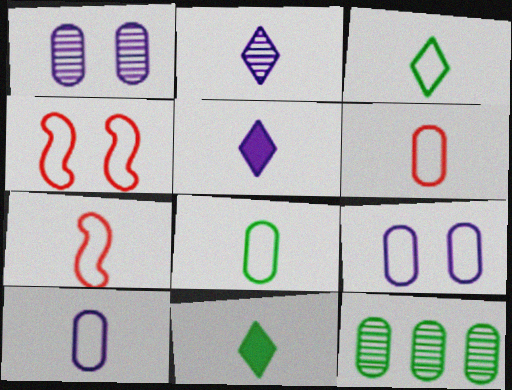[[3, 7, 10], 
[4, 5, 12], 
[6, 8, 10]]